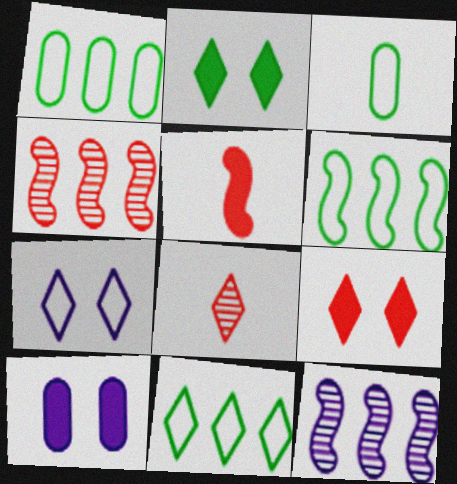[[1, 6, 11], 
[3, 9, 12], 
[6, 8, 10]]